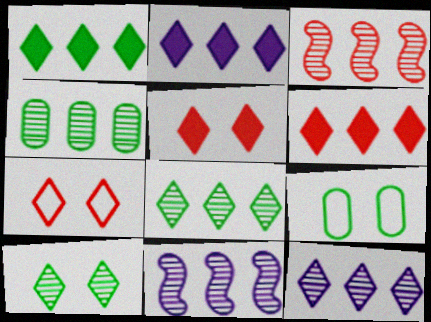[[1, 2, 6], 
[3, 4, 12]]